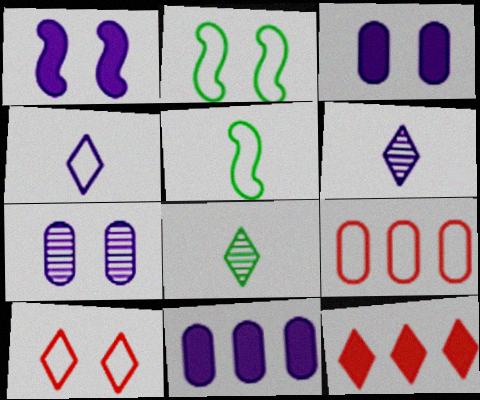[[1, 8, 9], 
[2, 4, 9], 
[5, 7, 12]]